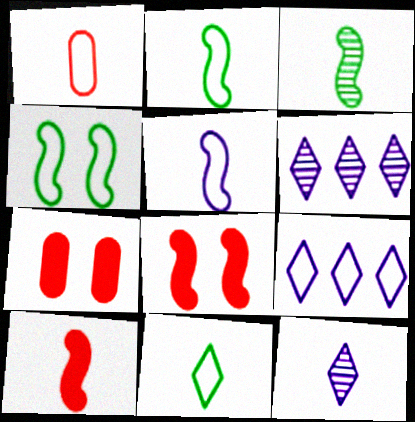[[1, 4, 9], 
[1, 5, 11], 
[2, 6, 7], 
[3, 5, 10], 
[3, 7, 9]]